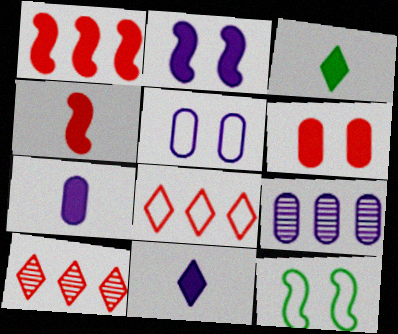[[3, 4, 7], 
[5, 7, 9], 
[7, 10, 12]]